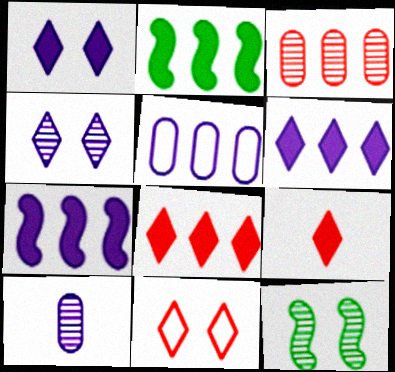[[2, 10, 11], 
[5, 9, 12]]